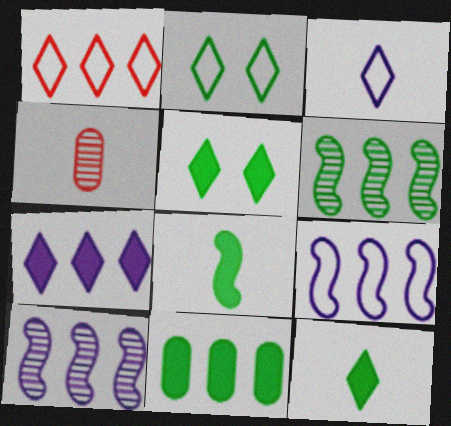[[1, 2, 3], 
[1, 10, 11], 
[3, 4, 8], 
[4, 5, 9], 
[5, 8, 11]]